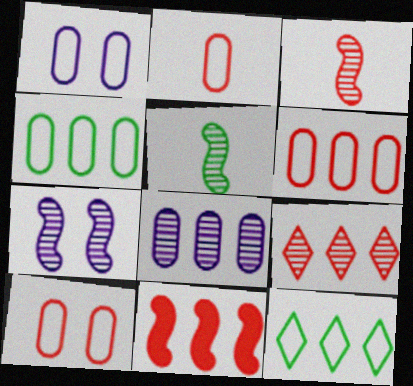[[1, 2, 4], 
[2, 6, 10], 
[6, 9, 11], 
[8, 11, 12]]